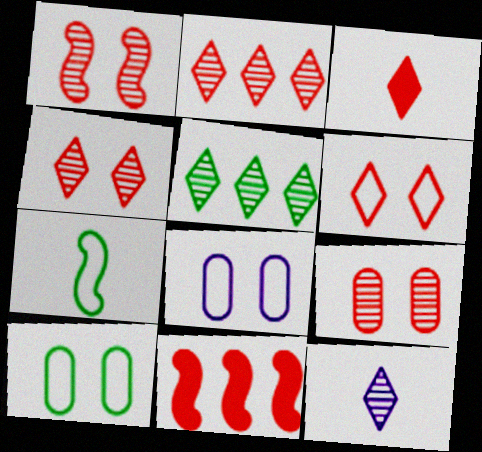[[1, 4, 9], 
[2, 3, 6], 
[4, 5, 12], 
[10, 11, 12]]